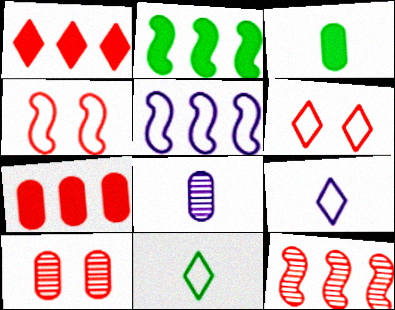[[2, 5, 12], 
[2, 6, 8], 
[2, 9, 10]]